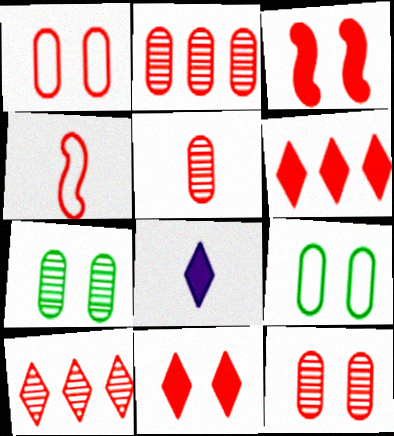[[2, 4, 11], 
[2, 5, 12], 
[4, 6, 12]]